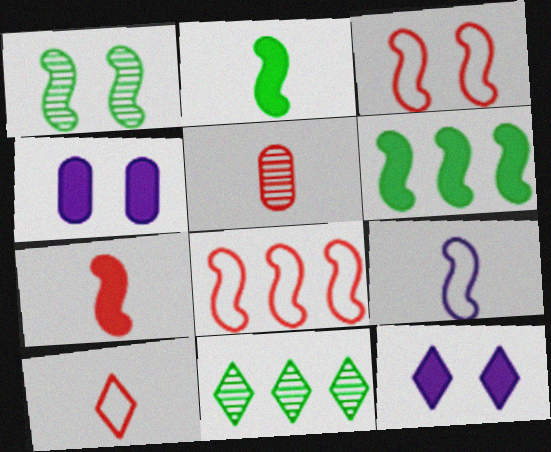[[5, 7, 10], 
[10, 11, 12]]